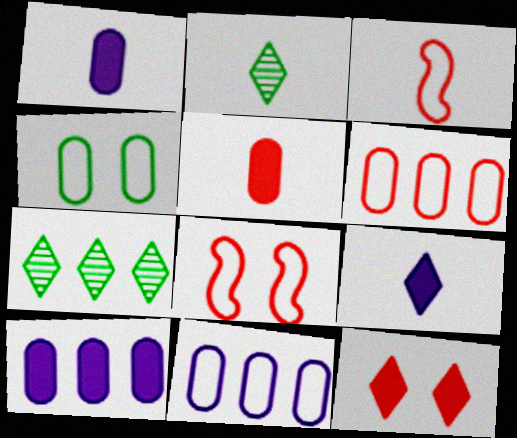[[1, 2, 3], 
[1, 7, 8], 
[2, 8, 10]]